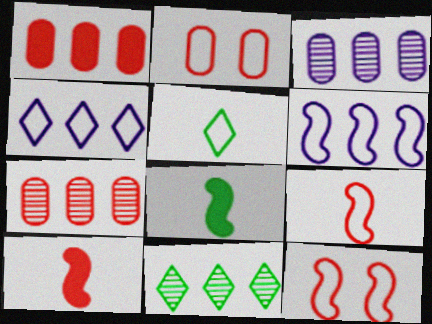[[1, 6, 11], 
[2, 5, 6]]